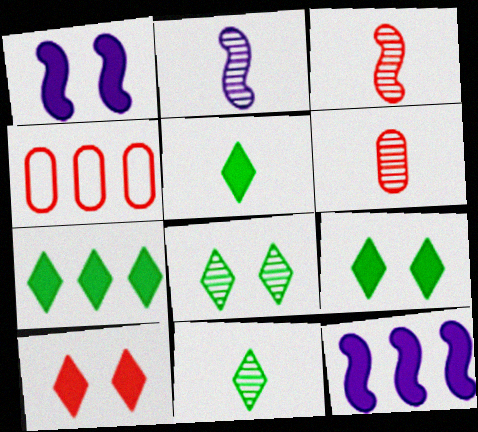[[1, 4, 11], 
[2, 4, 9], 
[2, 6, 11], 
[3, 4, 10], 
[5, 7, 9]]